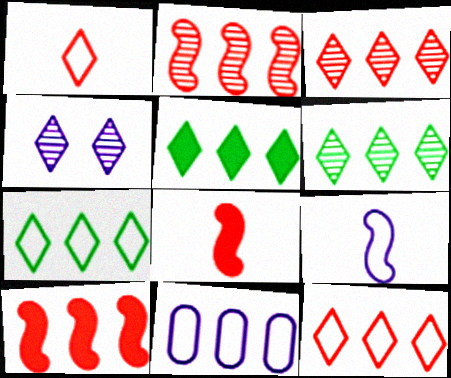[[1, 4, 5], 
[2, 5, 11], 
[5, 6, 7], 
[6, 10, 11]]